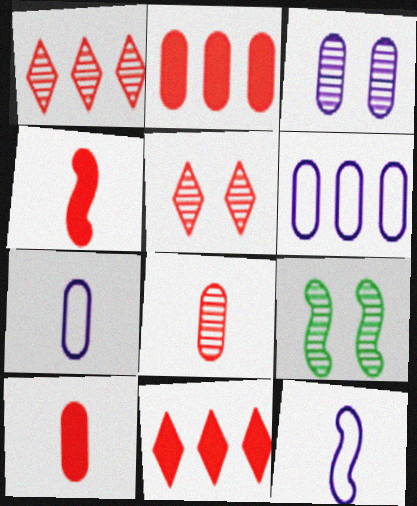[[3, 5, 9], 
[7, 9, 11]]